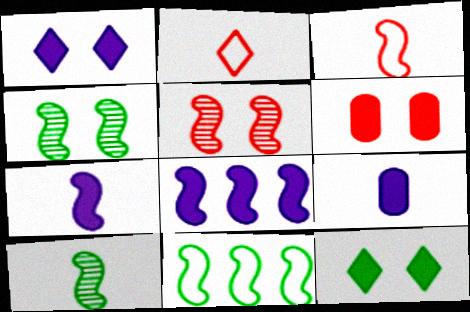[[1, 8, 9], 
[2, 9, 10], 
[3, 4, 8], 
[3, 7, 10], 
[5, 7, 11]]